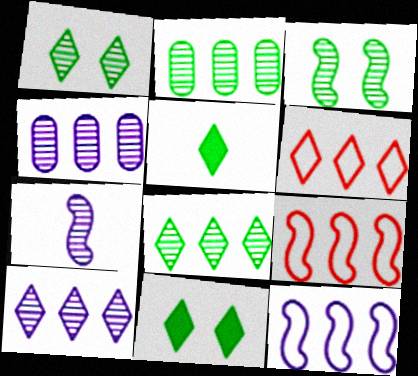[]